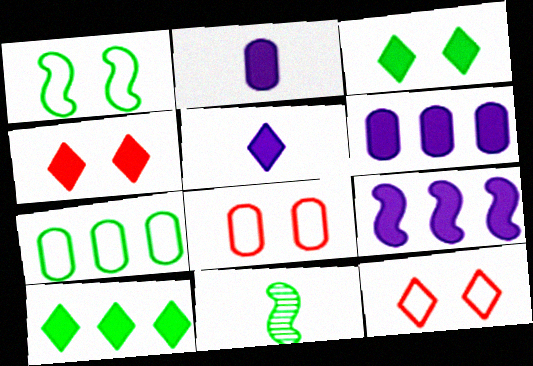[[3, 7, 11], 
[4, 5, 10], 
[6, 11, 12]]